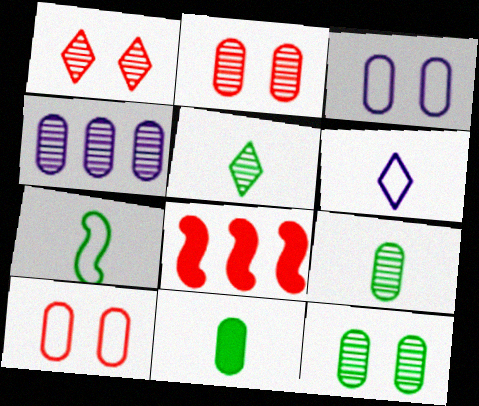[[2, 4, 9], 
[3, 5, 8], 
[4, 10, 11], 
[5, 7, 11], 
[6, 8, 12]]